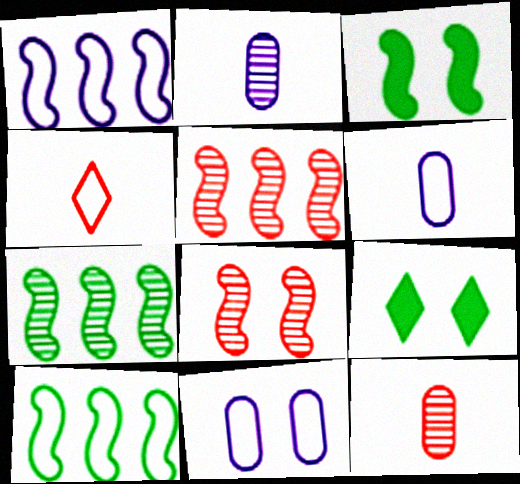[[1, 9, 12], 
[4, 10, 11], 
[5, 6, 9], 
[8, 9, 11]]